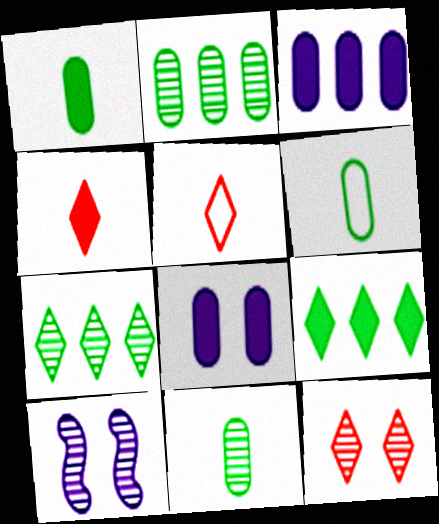[[1, 6, 11]]